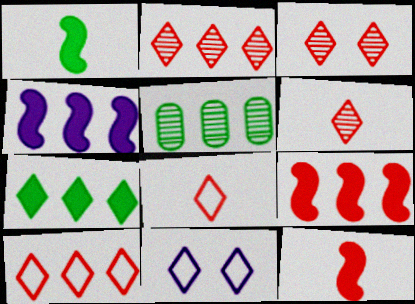[[2, 3, 6], 
[4, 5, 10], 
[5, 11, 12], 
[6, 7, 11]]